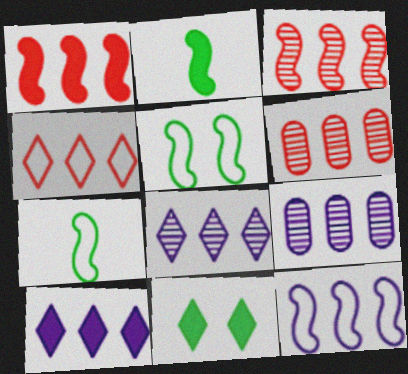[[1, 4, 6], 
[9, 10, 12]]